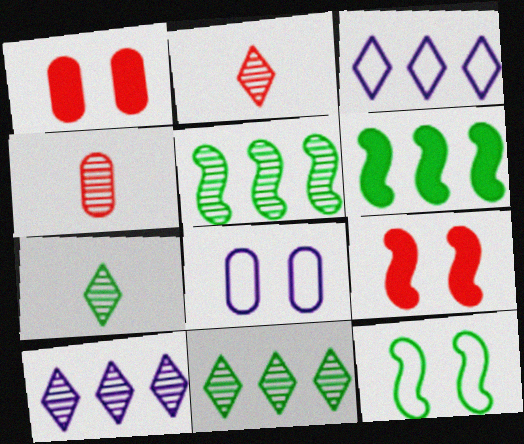[[2, 6, 8]]